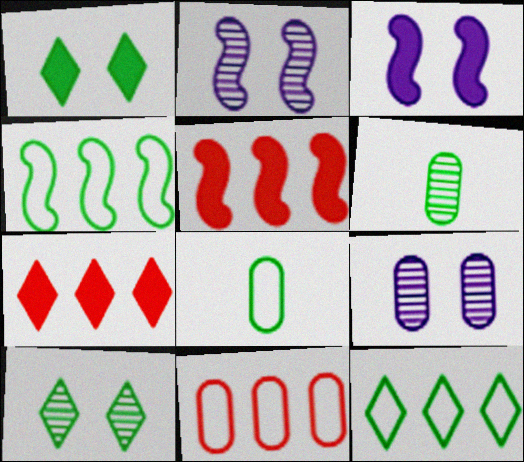[[1, 4, 6], 
[2, 7, 8]]